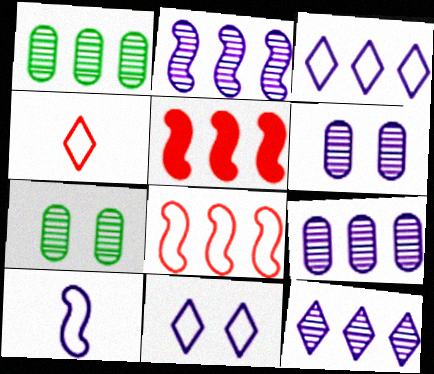[[1, 3, 5], 
[2, 9, 12]]